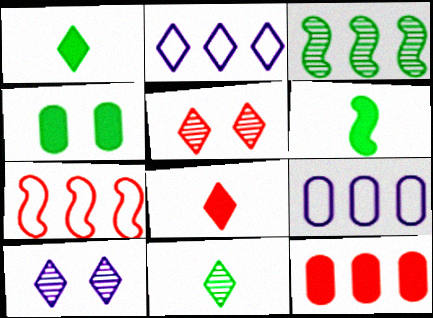[[1, 2, 5], 
[2, 3, 12], 
[5, 6, 9]]